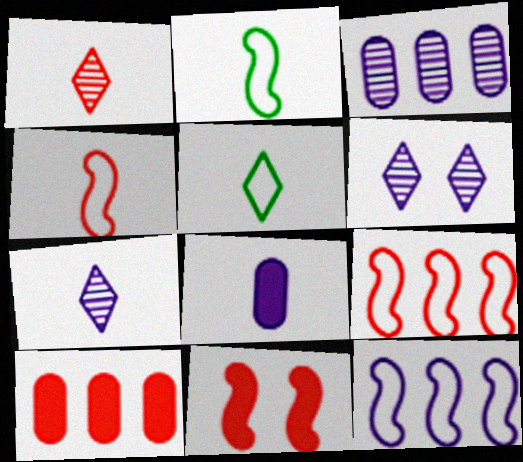[[1, 2, 8], 
[2, 6, 10], 
[3, 5, 11], 
[6, 8, 12]]